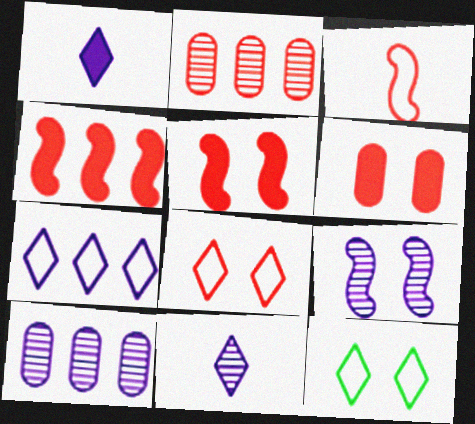[[6, 9, 12], 
[9, 10, 11]]